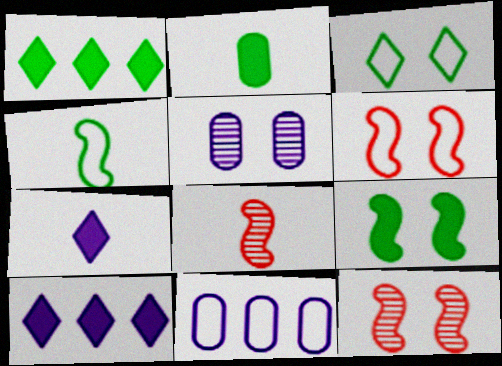[[1, 2, 9]]